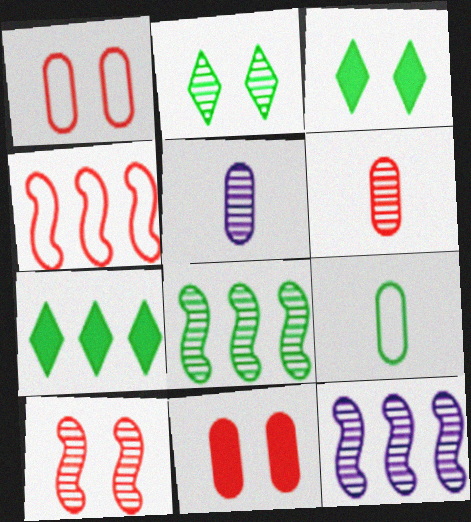[[2, 6, 12], 
[3, 4, 5], 
[3, 8, 9]]